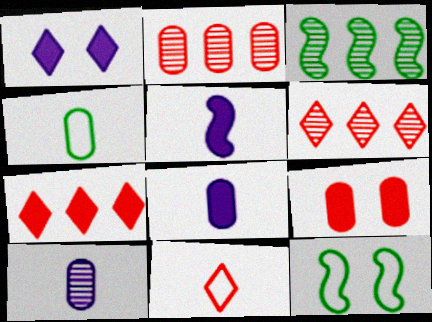[[6, 8, 12], 
[7, 10, 12]]